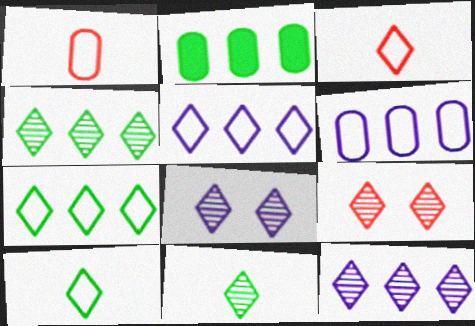[[9, 11, 12]]